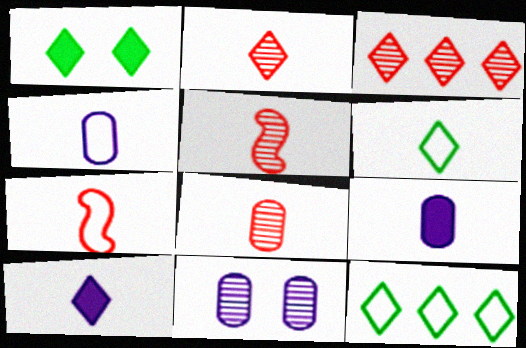[[2, 5, 8], 
[2, 6, 10], 
[4, 6, 7], 
[5, 6, 9]]